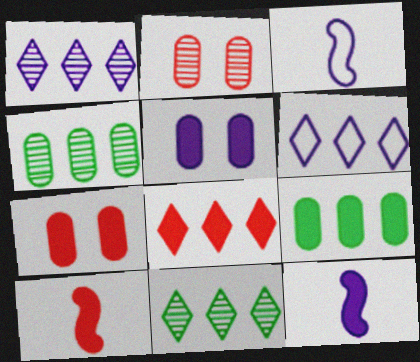[[1, 3, 5], 
[3, 7, 11], 
[6, 8, 11], 
[7, 8, 10]]